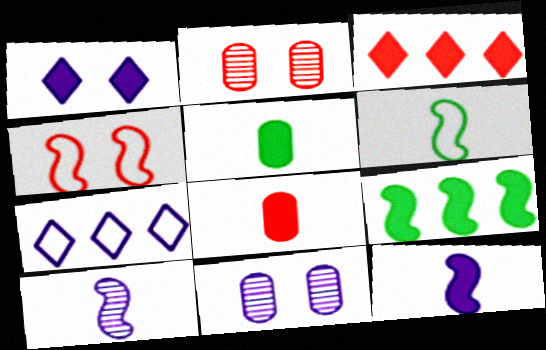[[1, 8, 9], 
[3, 6, 11], 
[4, 9, 10], 
[7, 11, 12]]